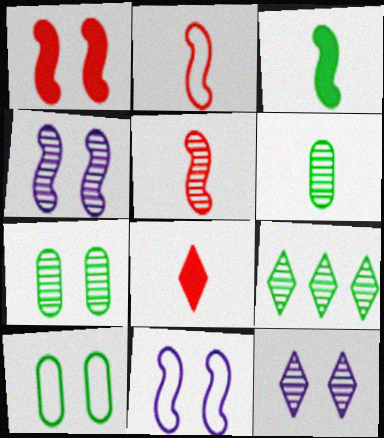[[1, 10, 12], 
[3, 9, 10]]